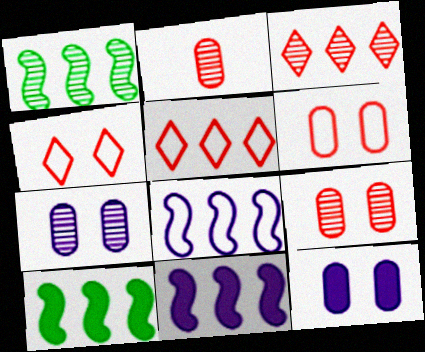[]